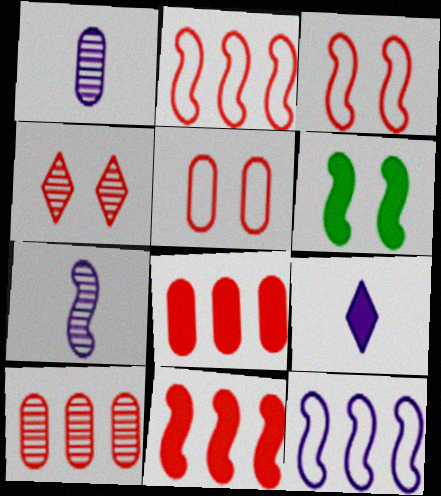[[2, 6, 7], 
[6, 8, 9]]